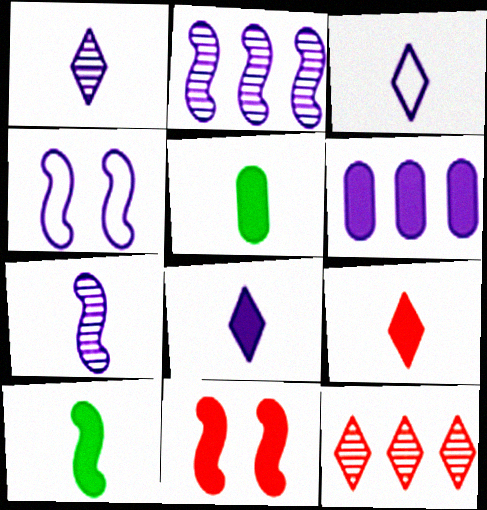[[1, 3, 8], 
[1, 4, 6], 
[4, 5, 12]]